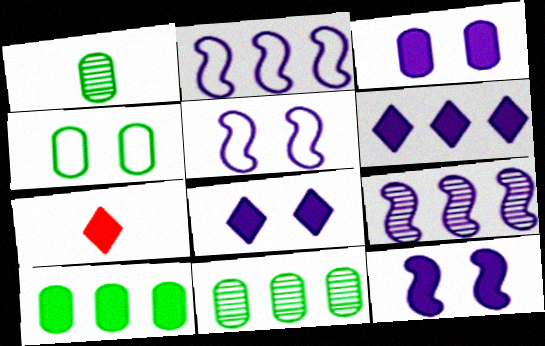[[1, 4, 10], 
[3, 8, 12], 
[4, 7, 9], 
[5, 7, 11], 
[7, 10, 12]]